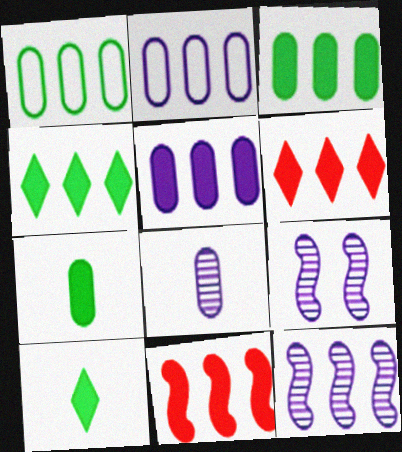[[1, 6, 12], 
[4, 5, 11]]